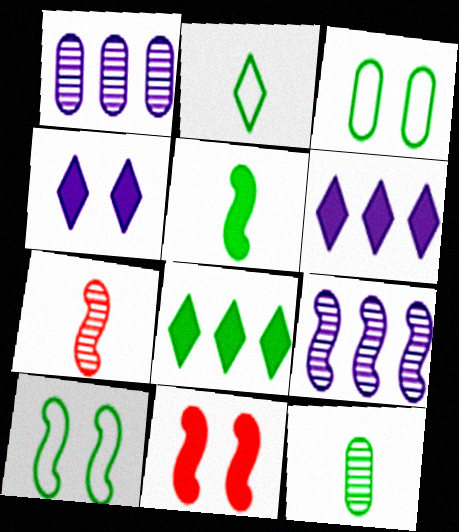[[1, 2, 11], 
[2, 5, 12], 
[3, 6, 7], 
[8, 10, 12]]